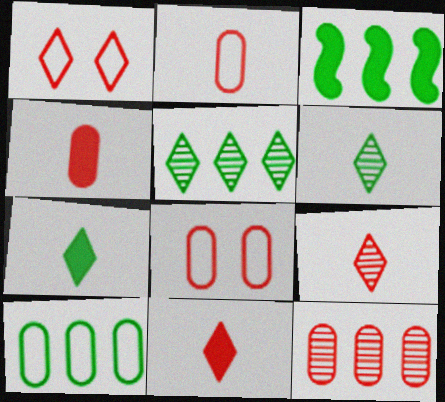[[3, 5, 10], 
[4, 8, 12]]